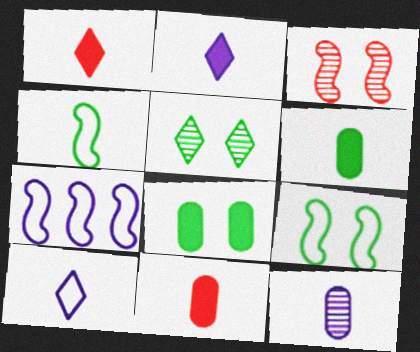[[1, 4, 12], 
[5, 7, 11], 
[5, 8, 9]]